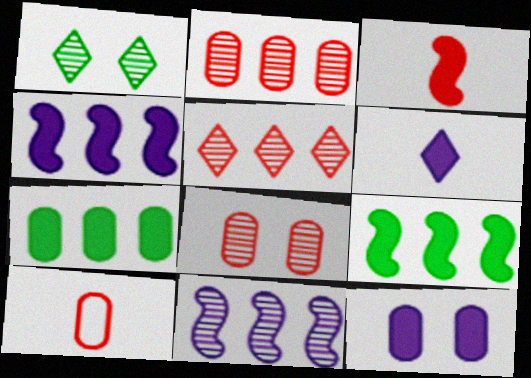[[1, 4, 10], 
[4, 6, 12]]